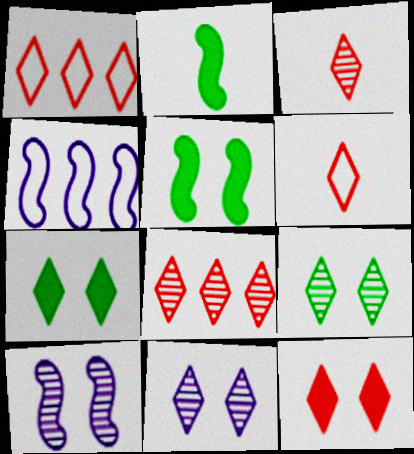[[1, 3, 12], 
[6, 8, 12]]